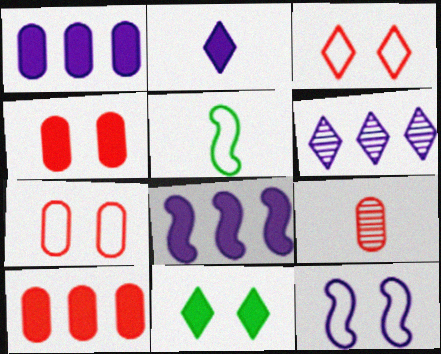[[2, 5, 9], 
[4, 5, 6], 
[7, 9, 10]]